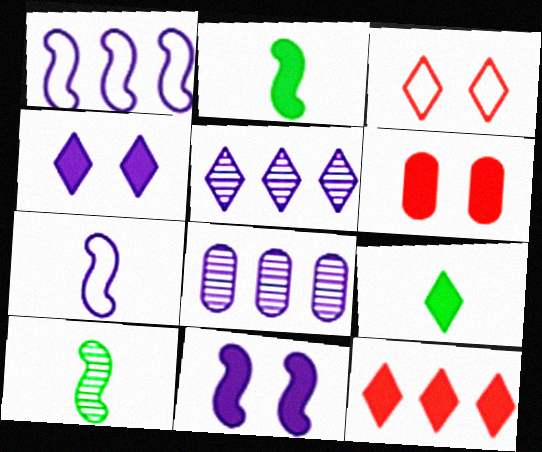[[2, 3, 8], 
[3, 5, 9], 
[4, 7, 8], 
[4, 9, 12]]